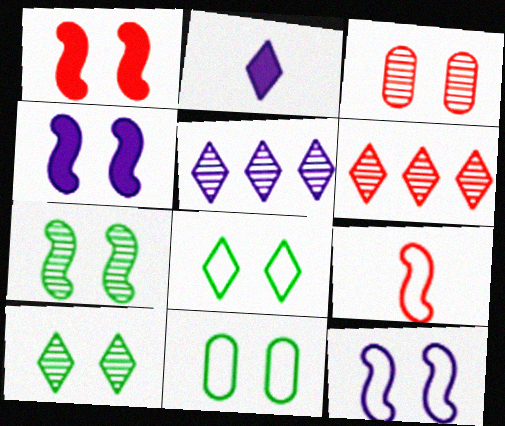[[1, 7, 12], 
[2, 6, 8], 
[3, 4, 8]]